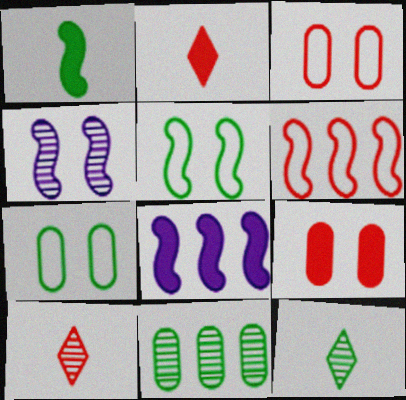[[1, 4, 6], 
[3, 8, 12], 
[4, 10, 11], 
[6, 9, 10], 
[7, 8, 10]]